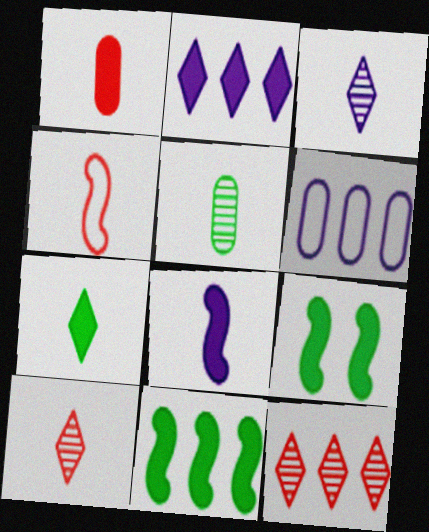[[1, 2, 9], 
[1, 4, 10], 
[1, 7, 8], 
[6, 9, 10], 
[6, 11, 12]]